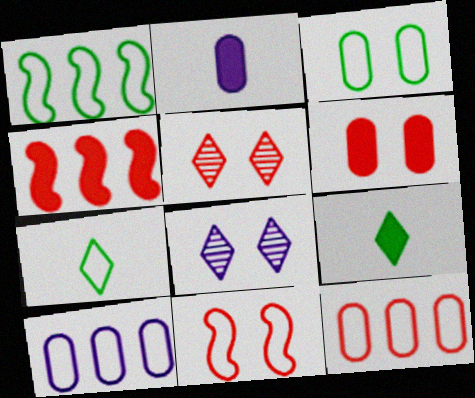[[1, 2, 5], 
[1, 3, 7], 
[5, 6, 11], 
[7, 10, 11]]